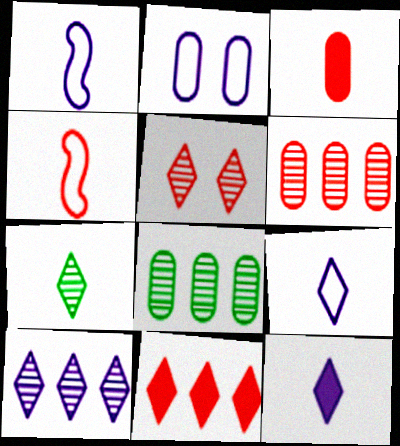[[1, 3, 7], 
[2, 3, 8], 
[5, 7, 10]]